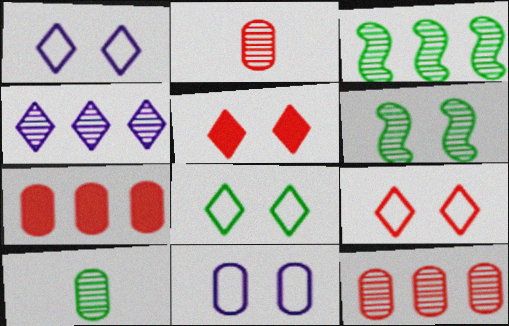[[1, 8, 9], 
[2, 4, 6], 
[3, 4, 12], 
[5, 6, 11], 
[7, 10, 11]]